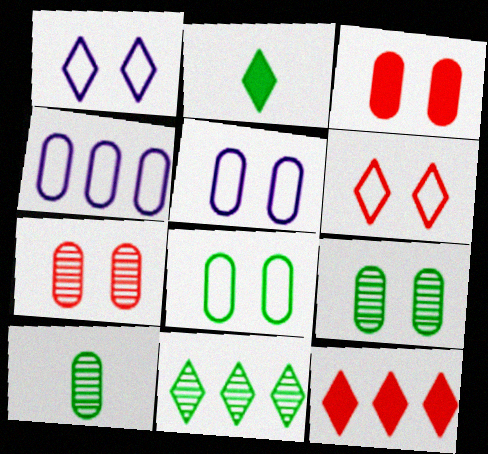[[3, 4, 10], 
[3, 5, 9]]